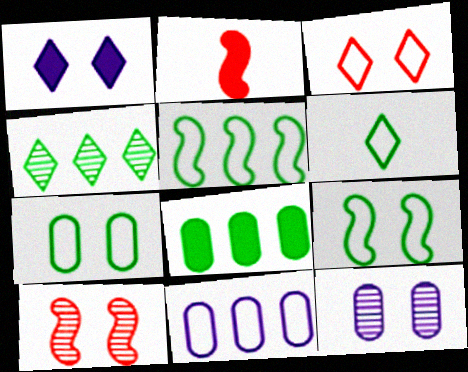[[1, 2, 8], 
[1, 7, 10], 
[4, 5, 8], 
[5, 6, 7]]